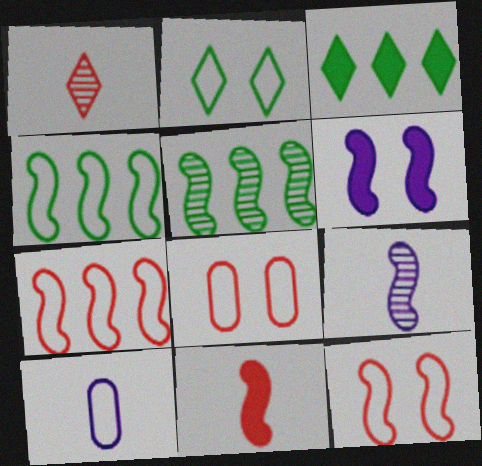[[2, 7, 10], 
[3, 8, 9]]